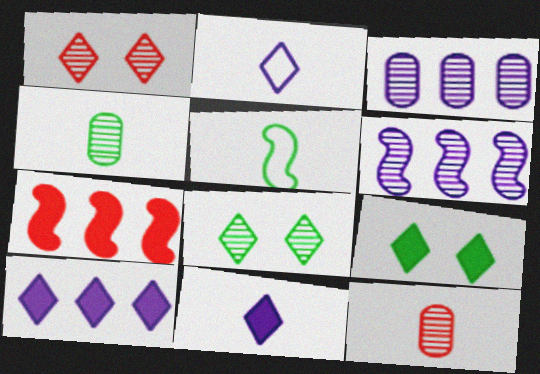[[1, 4, 6], 
[5, 11, 12], 
[6, 8, 12]]